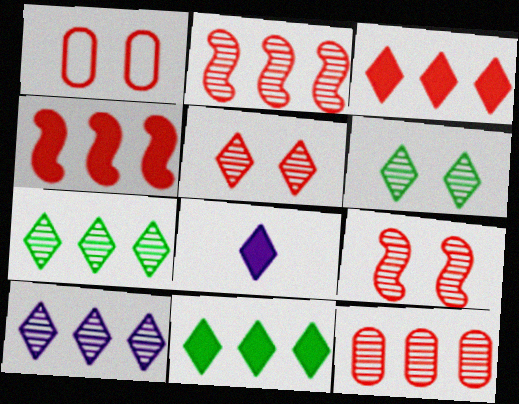[]